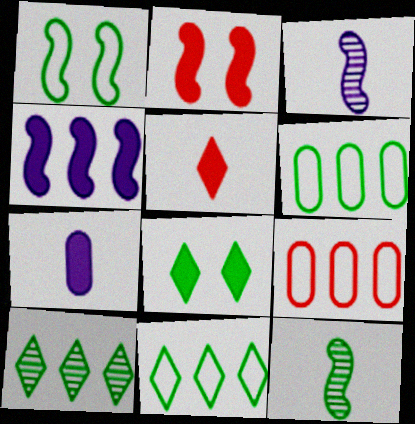[[3, 8, 9], 
[4, 9, 10], 
[6, 8, 12]]